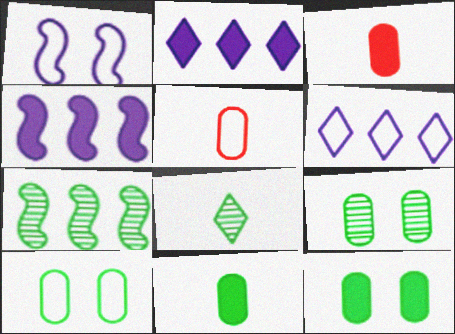[[7, 8, 9], 
[9, 10, 12]]